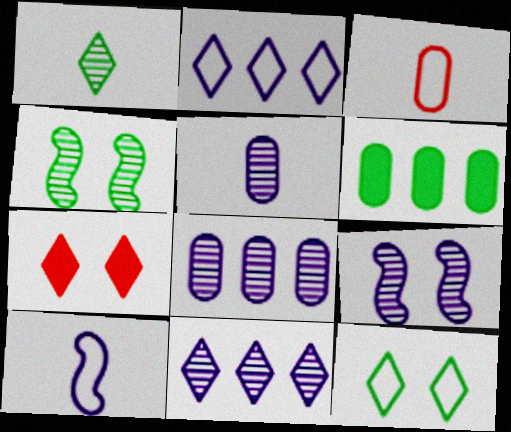[[1, 2, 7], 
[5, 9, 11]]